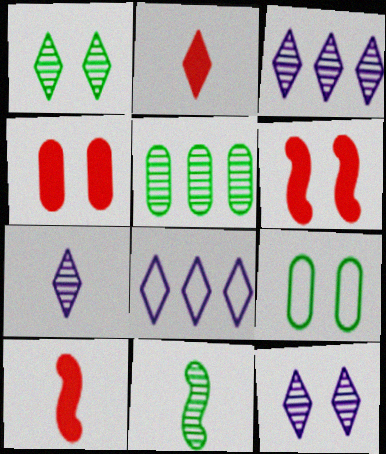[[1, 2, 8], 
[1, 5, 11], 
[3, 7, 12], 
[3, 9, 10], 
[4, 8, 11], 
[6, 9, 12]]